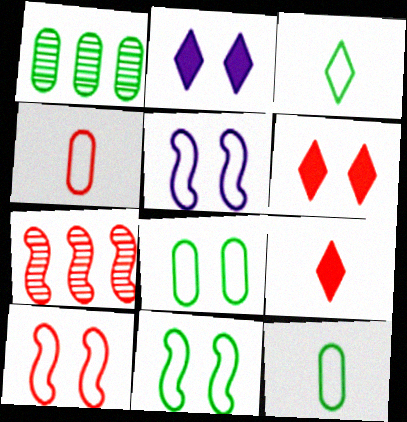[[1, 5, 9], 
[2, 7, 12], 
[4, 6, 7], 
[5, 10, 11]]